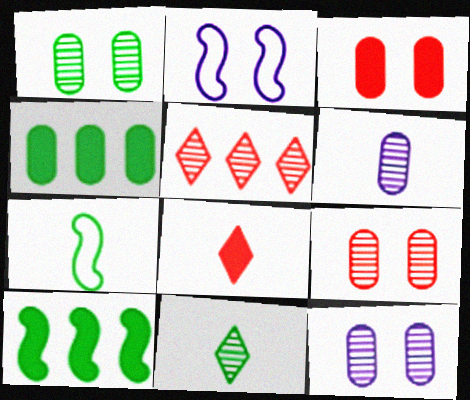[[1, 9, 12], 
[6, 7, 8]]